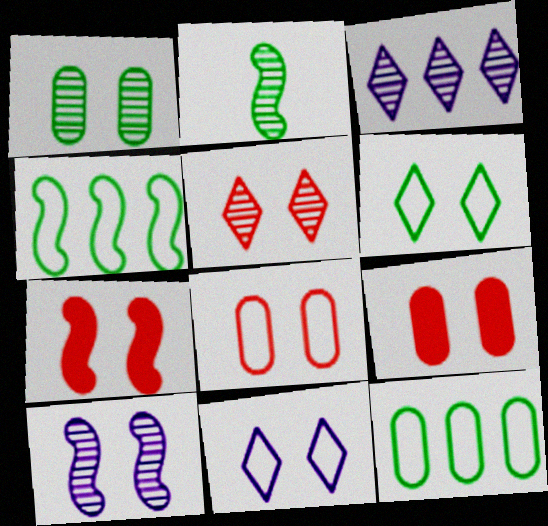[[1, 5, 10], 
[1, 7, 11], 
[5, 7, 8], 
[6, 9, 10]]